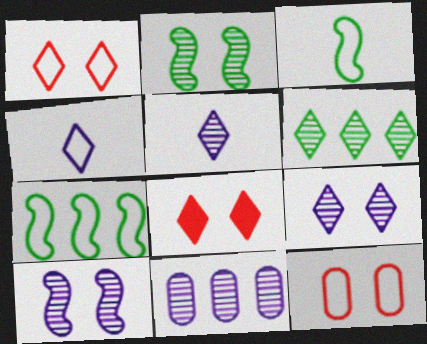[[3, 8, 11], 
[4, 6, 8], 
[4, 7, 12], 
[5, 10, 11]]